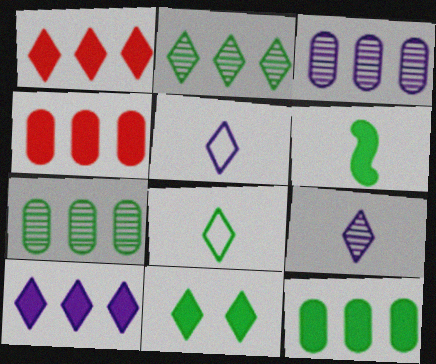[[2, 8, 11], 
[6, 11, 12]]